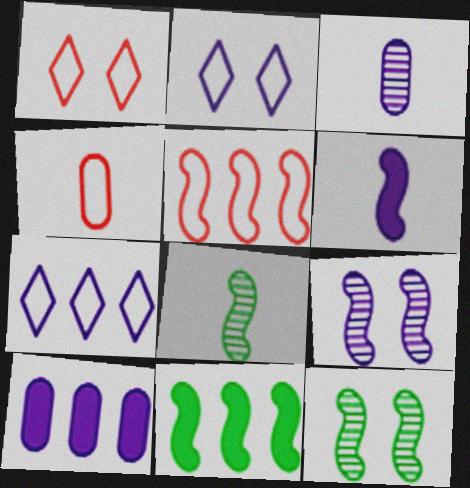[[1, 3, 11], 
[1, 4, 5], 
[1, 8, 10], 
[5, 6, 12]]